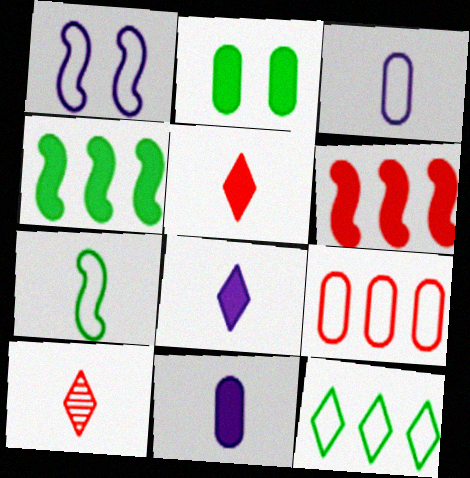[[2, 6, 8], 
[7, 10, 11]]